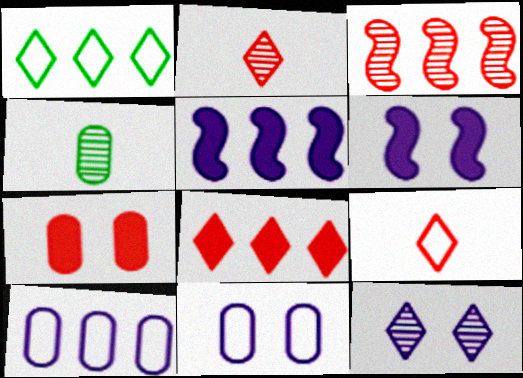[[3, 4, 12], 
[3, 7, 9], 
[4, 7, 10], 
[6, 11, 12]]